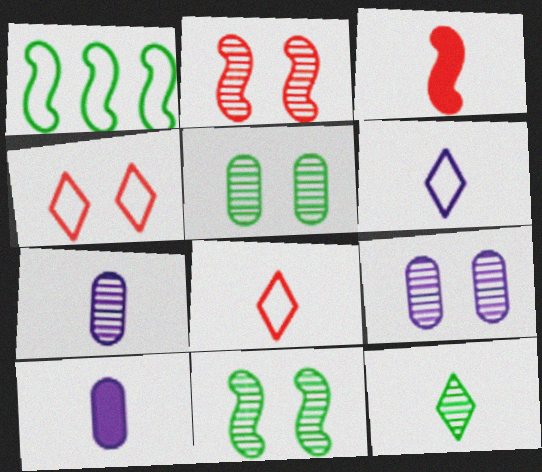[]